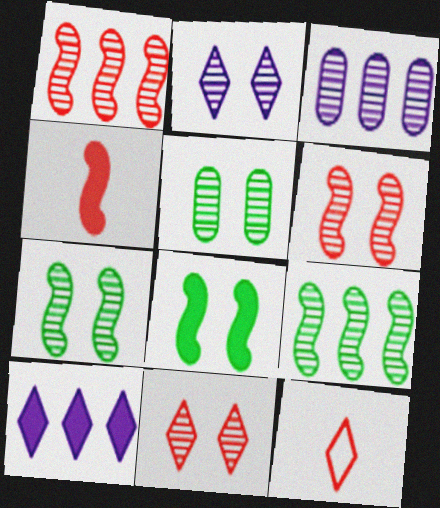[[2, 5, 6], 
[3, 8, 12]]